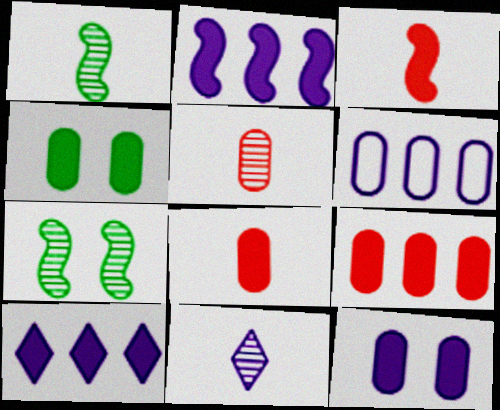[[1, 5, 11], 
[3, 4, 10], 
[4, 5, 6]]